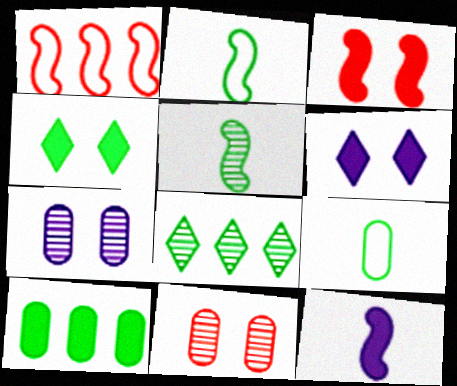[]